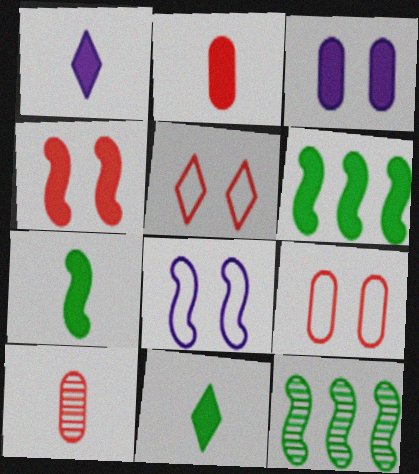[[1, 2, 7], 
[1, 9, 12]]